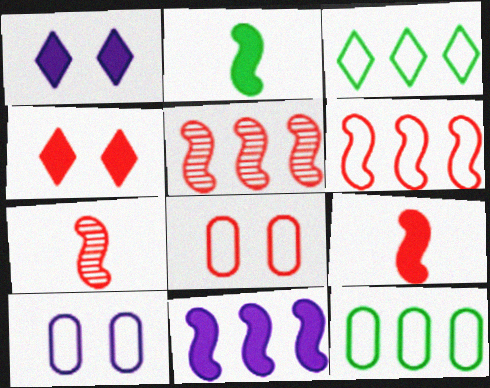[[1, 7, 12]]